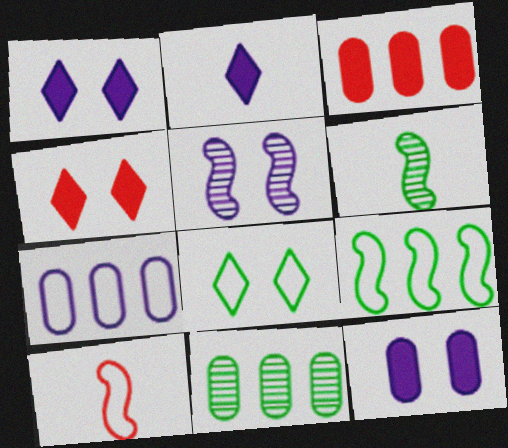[[1, 10, 11], 
[2, 5, 7], 
[3, 7, 11], 
[4, 6, 7], 
[7, 8, 10]]